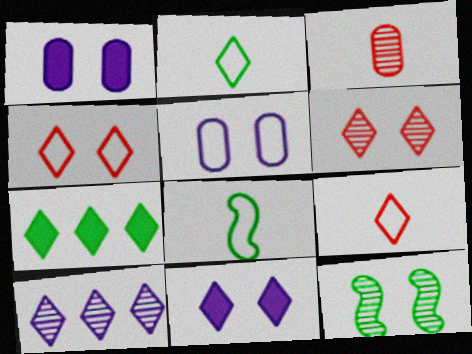[[1, 4, 12], 
[3, 10, 12]]